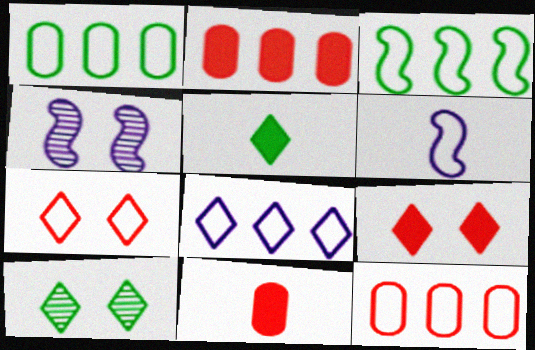[[1, 6, 7], 
[2, 6, 10], 
[3, 8, 12], 
[4, 5, 12]]